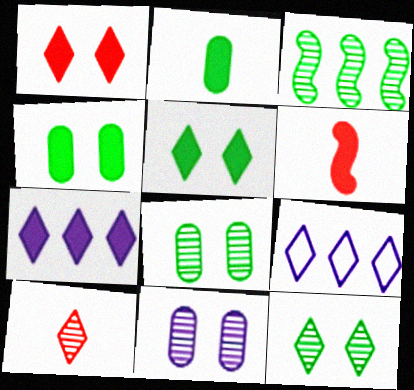[[3, 10, 11], 
[4, 6, 7], 
[5, 9, 10], 
[6, 8, 9]]